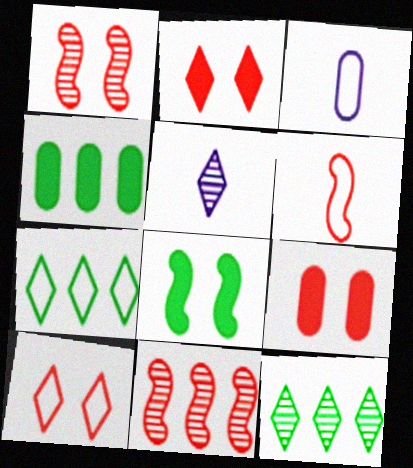[[1, 9, 10], 
[2, 5, 7]]